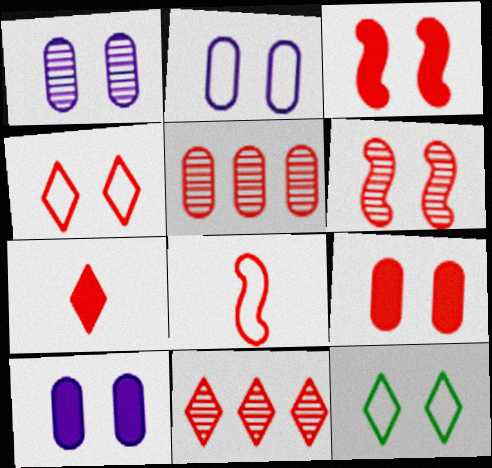[[1, 2, 10], 
[1, 3, 12], 
[4, 6, 9], 
[4, 7, 11], 
[6, 10, 12], 
[8, 9, 11]]